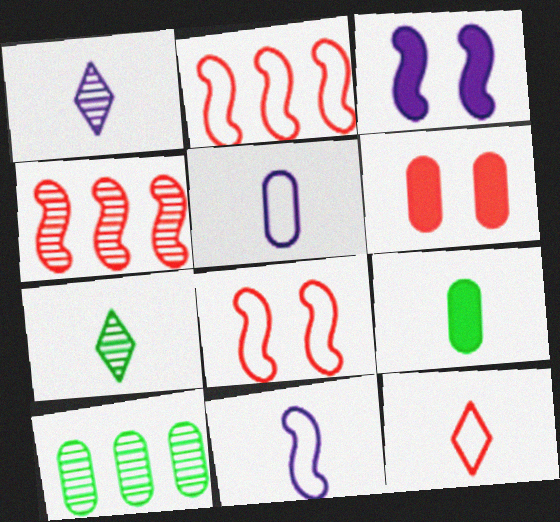[[3, 10, 12], 
[4, 6, 12], 
[5, 6, 10]]